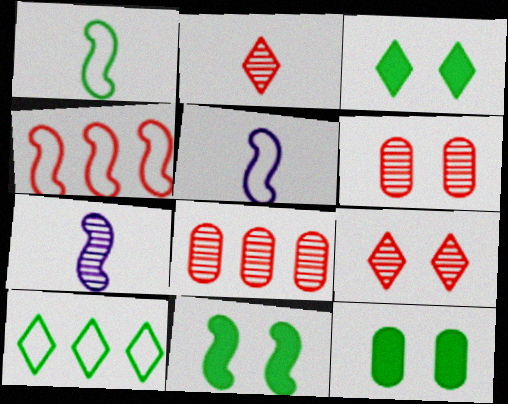[[3, 5, 8], 
[3, 11, 12], 
[4, 7, 11]]